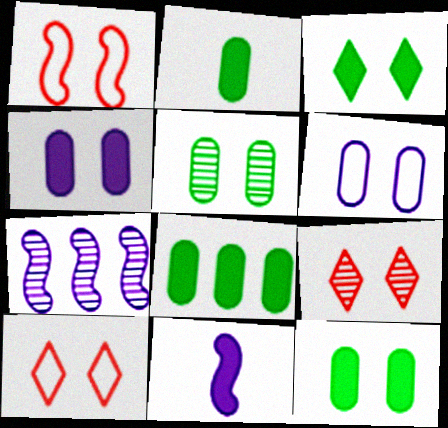[[2, 7, 10], 
[2, 8, 12]]